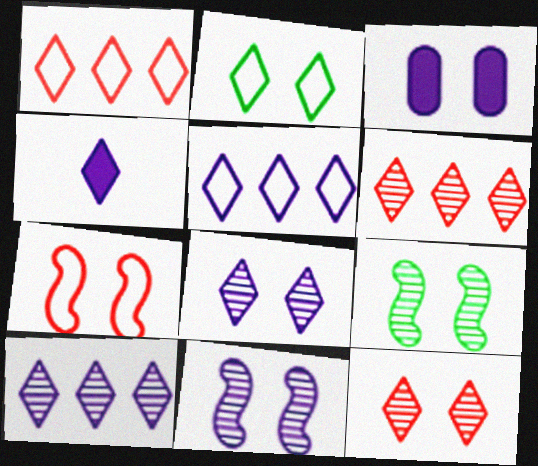[[2, 4, 6], 
[4, 5, 8]]